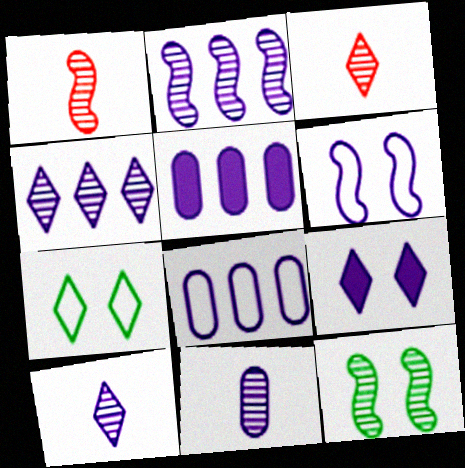[[1, 2, 12], 
[1, 5, 7], 
[5, 6, 10]]